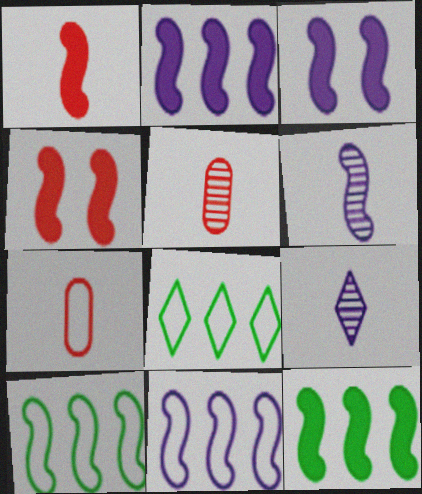[[1, 3, 12], 
[3, 5, 8], 
[3, 6, 11], 
[4, 6, 10]]